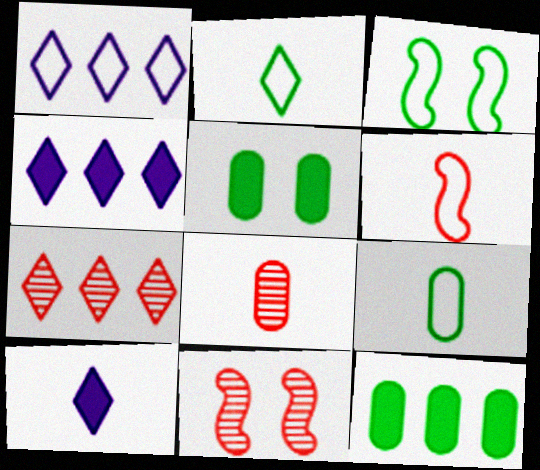[[3, 4, 8], 
[4, 9, 11], 
[7, 8, 11]]